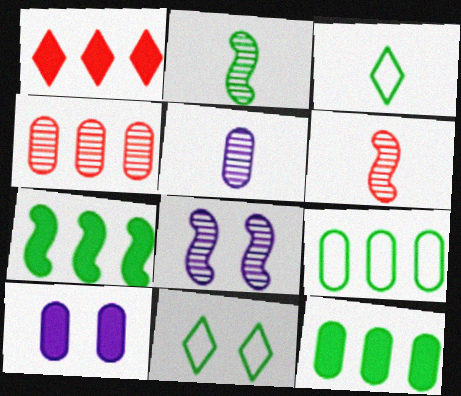[[2, 11, 12]]